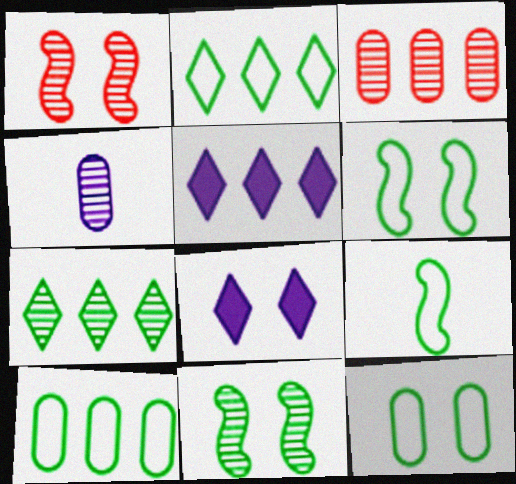[[1, 4, 7], 
[1, 8, 12], 
[2, 9, 12], 
[3, 8, 9]]